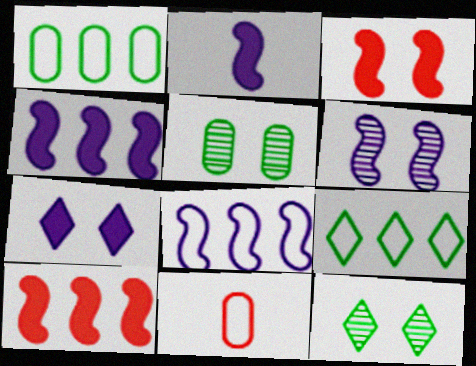[[2, 6, 8], 
[4, 11, 12]]